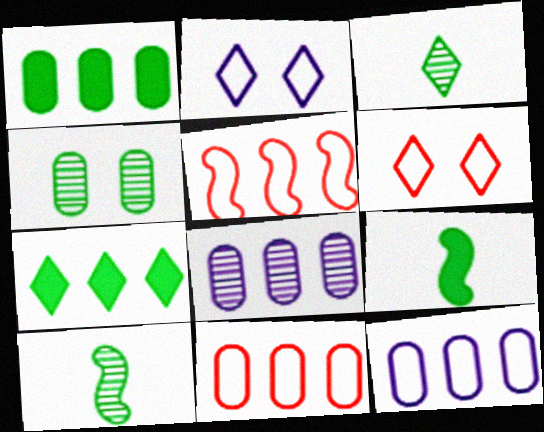[[1, 8, 11], 
[5, 7, 8], 
[6, 8, 9]]